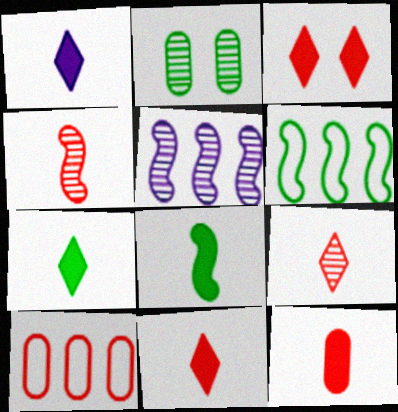[[1, 7, 11], 
[1, 8, 12], 
[2, 5, 9], 
[2, 6, 7], 
[3, 4, 10]]